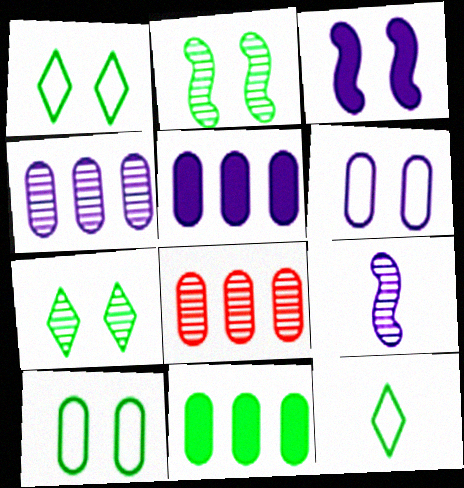[[2, 11, 12], 
[3, 8, 12], 
[7, 8, 9]]